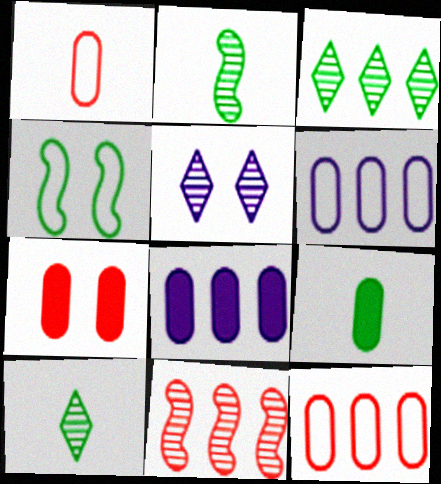[[3, 4, 9], 
[4, 5, 7], 
[7, 8, 9]]